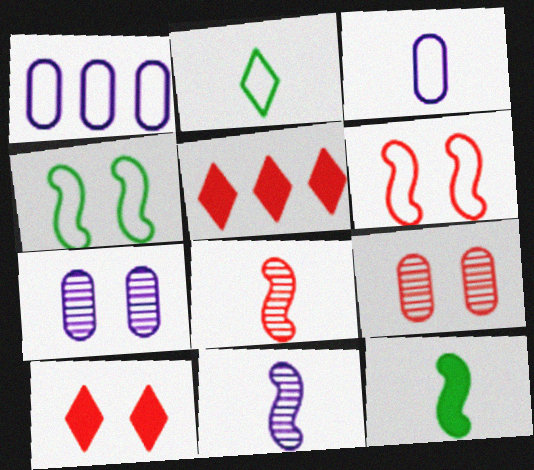[[1, 2, 6], 
[4, 7, 10], 
[6, 9, 10]]